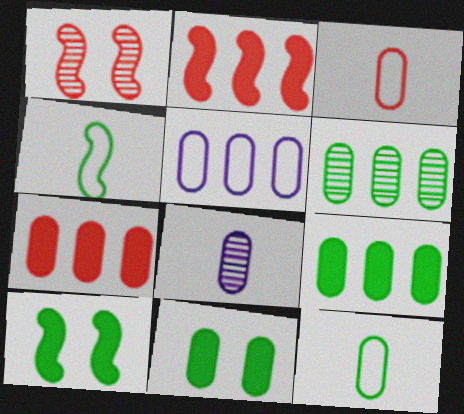[[5, 6, 7], 
[6, 11, 12]]